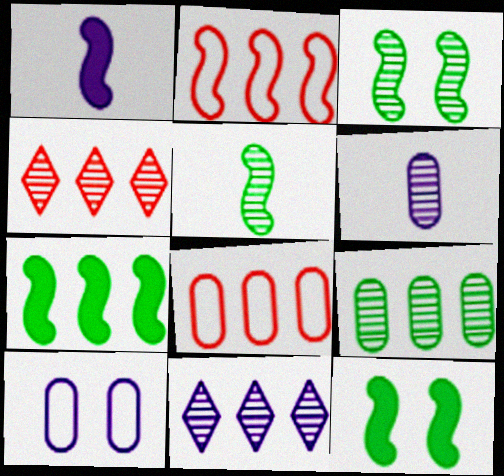[[1, 2, 3], 
[1, 10, 11], 
[3, 4, 6], 
[7, 8, 11]]